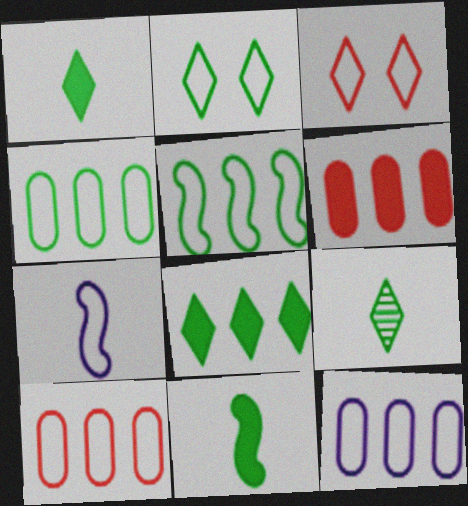[[2, 7, 10], 
[2, 8, 9], 
[3, 4, 7], 
[4, 10, 12]]